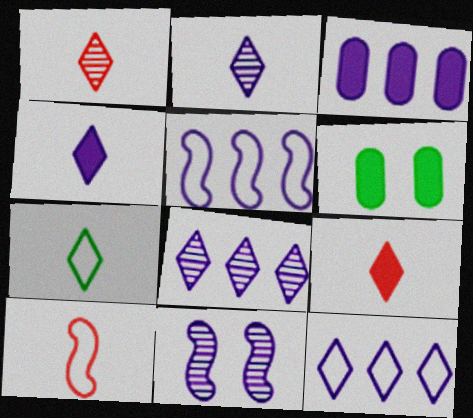[[1, 4, 7], 
[1, 5, 6], 
[2, 7, 9], 
[3, 5, 8], 
[6, 8, 10]]